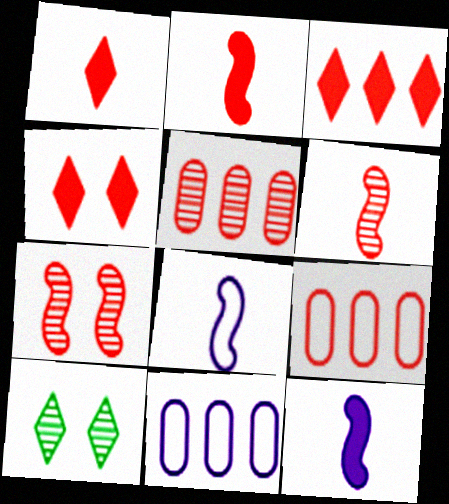[[1, 3, 4], 
[1, 7, 9], 
[2, 10, 11], 
[4, 6, 9], 
[9, 10, 12]]